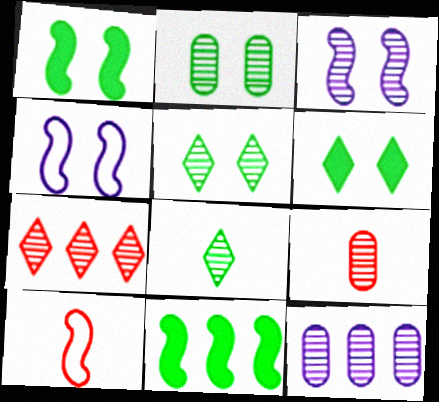[[2, 9, 12], 
[3, 10, 11], 
[6, 10, 12]]